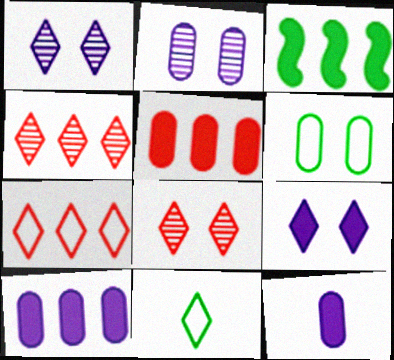[[4, 9, 11]]